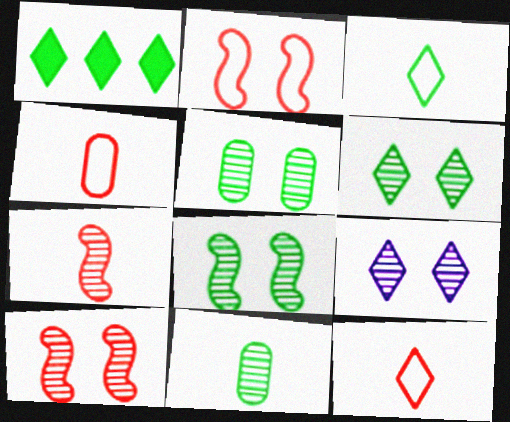[[1, 3, 6], 
[1, 9, 12], 
[5, 6, 8], 
[5, 9, 10]]